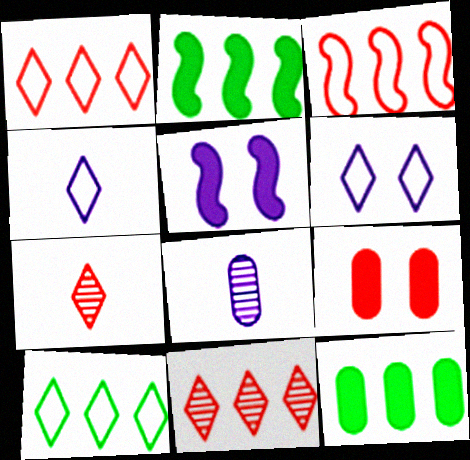[[3, 7, 9]]